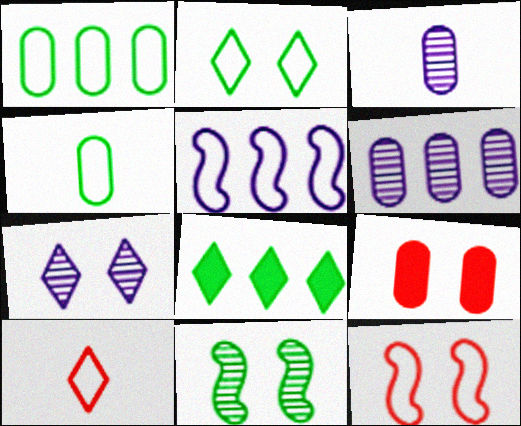[[1, 3, 9], 
[3, 8, 12], 
[4, 6, 9], 
[4, 8, 11], 
[7, 8, 10]]